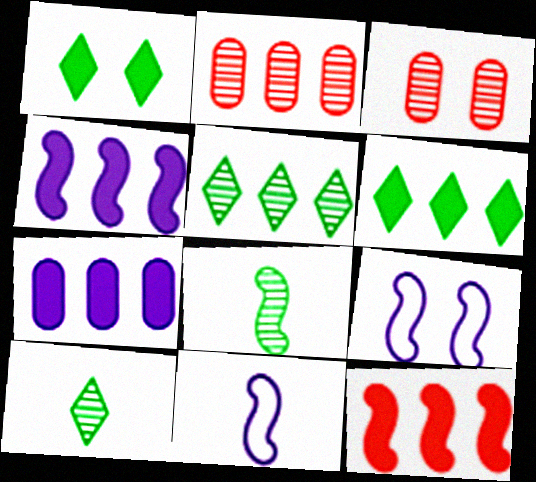[[1, 2, 11], 
[1, 3, 9], 
[3, 6, 11], 
[6, 7, 12], 
[8, 9, 12]]